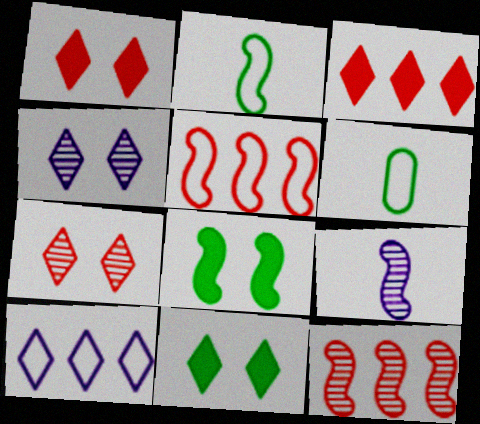[[5, 8, 9]]